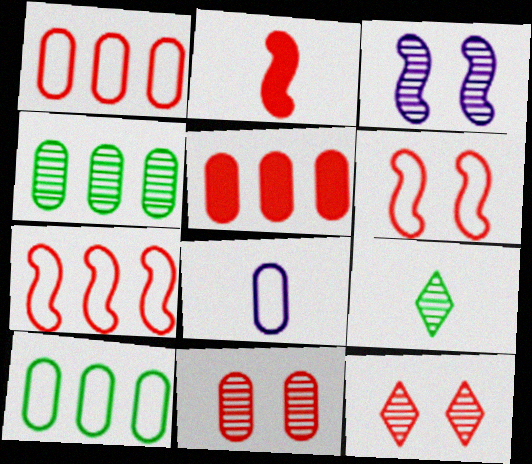[[1, 2, 12], 
[2, 8, 9]]